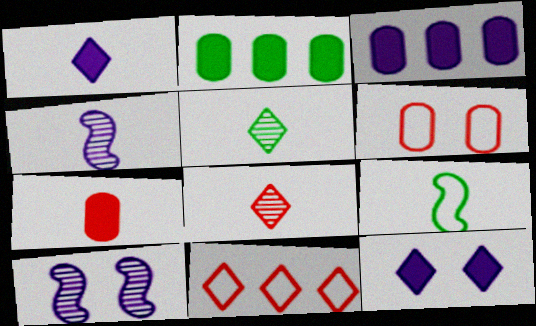[[5, 11, 12]]